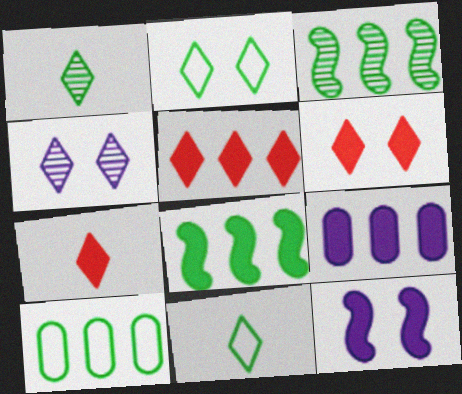[[2, 4, 6], 
[4, 5, 11], 
[5, 6, 7], 
[5, 8, 9]]